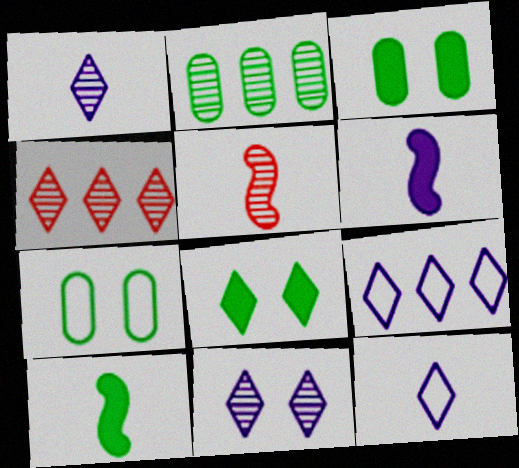[[2, 5, 11], 
[3, 5, 9], 
[4, 6, 7], 
[4, 8, 12]]